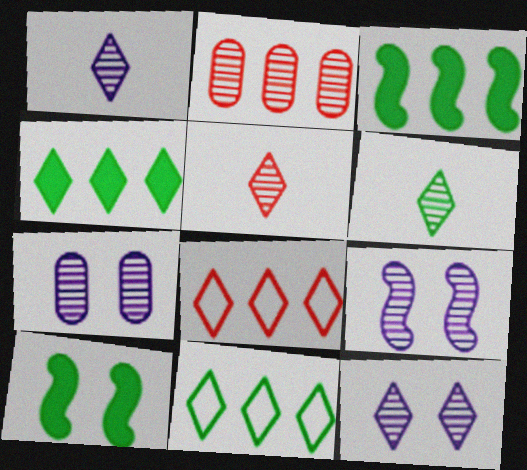[[1, 5, 6], 
[2, 6, 9], 
[7, 9, 12]]